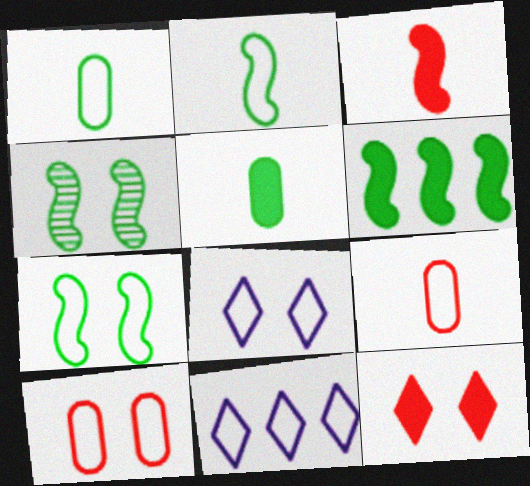[[2, 4, 6], 
[2, 10, 11], 
[7, 8, 10], 
[7, 9, 11]]